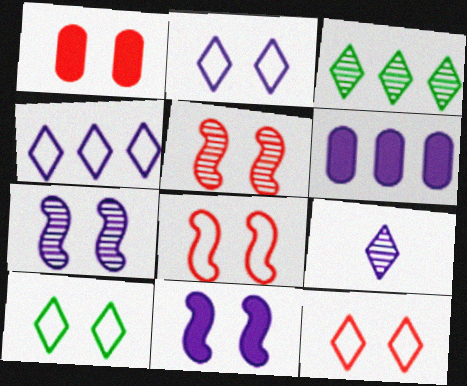[[1, 5, 12], 
[1, 7, 10], 
[2, 10, 12]]